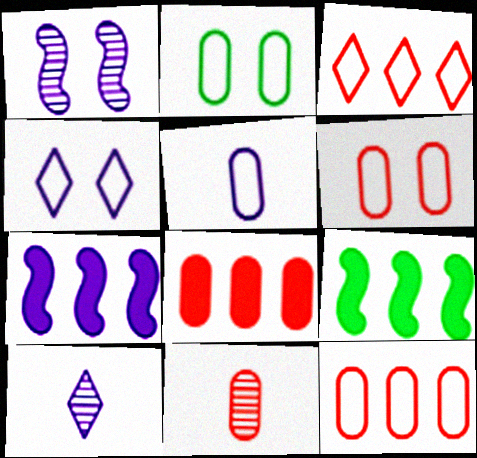[[2, 5, 12], 
[4, 9, 11], 
[6, 8, 11], 
[6, 9, 10]]